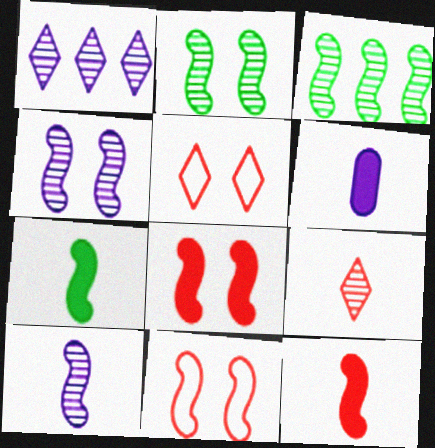[[3, 5, 6]]